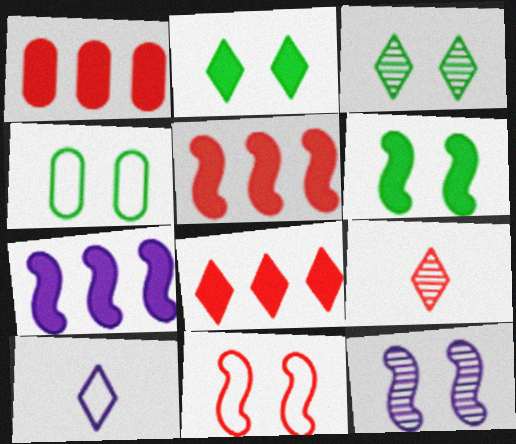[[1, 5, 8], 
[1, 9, 11], 
[3, 4, 6], 
[3, 8, 10], 
[4, 7, 9], 
[6, 11, 12]]